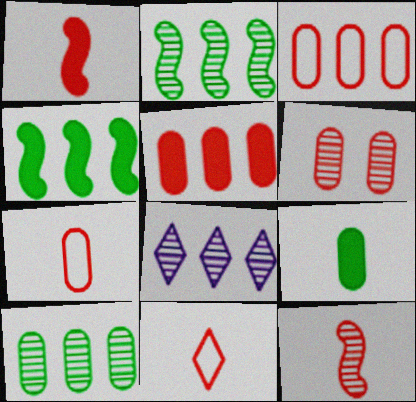[[3, 4, 8], 
[5, 6, 7]]